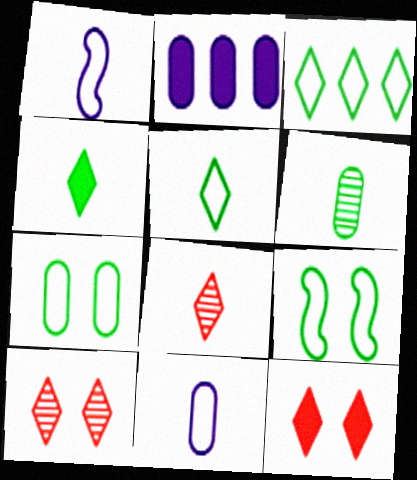[[2, 8, 9]]